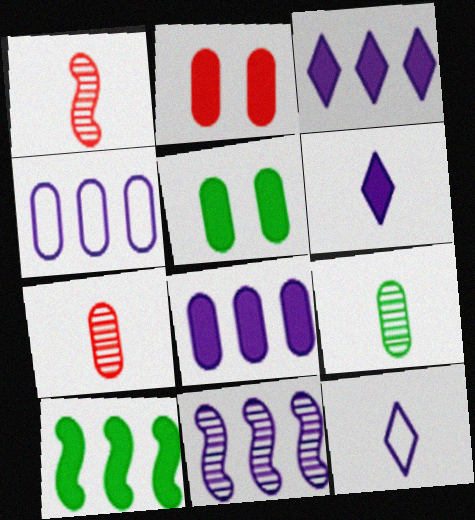[[2, 4, 9], 
[2, 6, 10], 
[3, 4, 11], 
[4, 5, 7]]